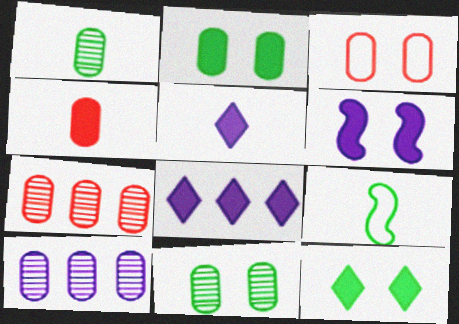[[3, 4, 7]]